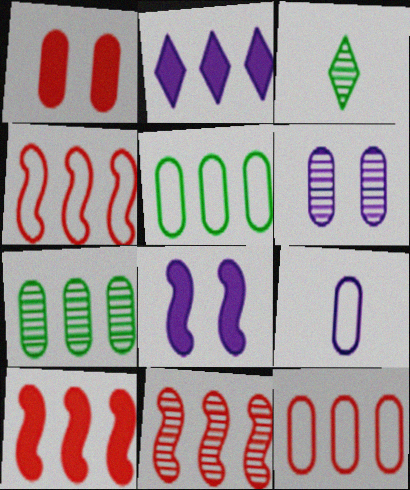[[1, 7, 9], 
[2, 4, 7], 
[2, 5, 11], 
[3, 6, 11], 
[3, 8, 12], 
[4, 10, 11]]